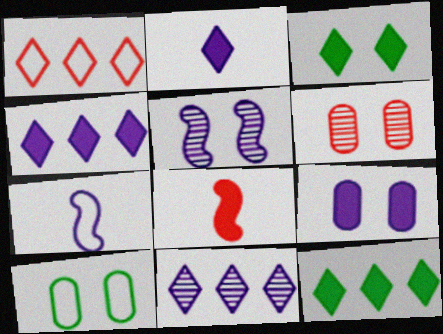[[1, 6, 8], 
[1, 7, 10], 
[1, 11, 12], 
[6, 7, 12], 
[6, 9, 10], 
[7, 9, 11], 
[8, 9, 12], 
[8, 10, 11]]